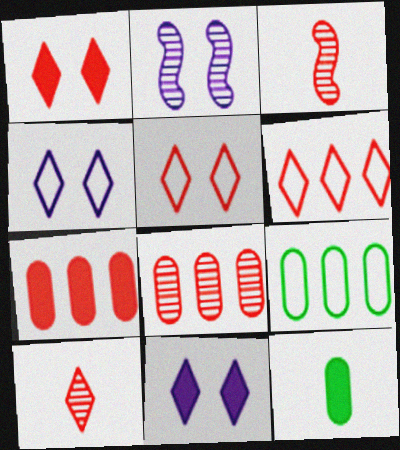[[1, 6, 10], 
[2, 6, 12], 
[3, 5, 7], 
[3, 9, 11]]